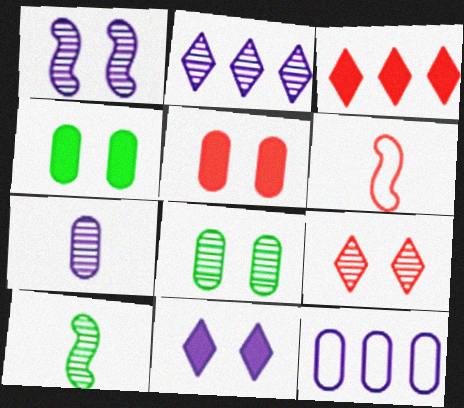[[1, 2, 7], 
[1, 8, 9], 
[2, 4, 6]]